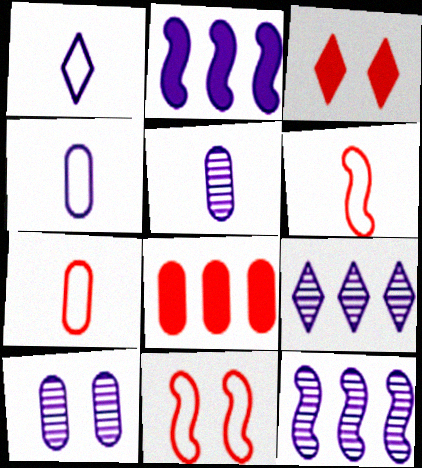[[1, 2, 10]]